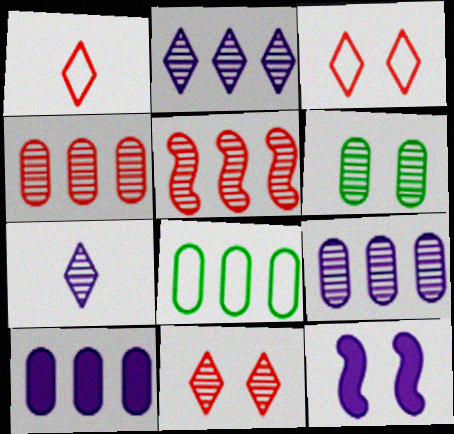[[3, 6, 12], 
[4, 8, 10], 
[5, 6, 7]]